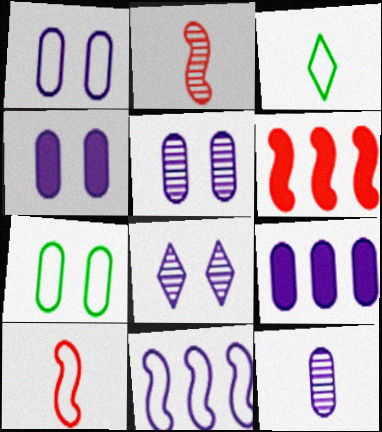[[1, 4, 5], 
[1, 9, 12], 
[3, 5, 6]]